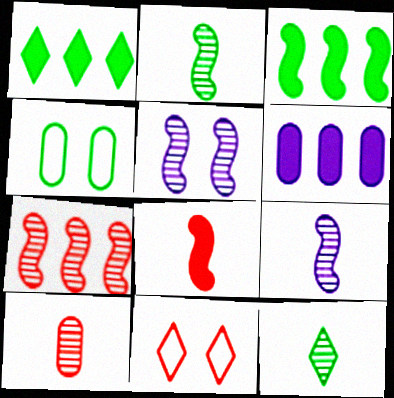[[1, 2, 4], 
[2, 5, 7], 
[2, 6, 11], 
[3, 4, 12], 
[4, 6, 10], 
[9, 10, 12]]